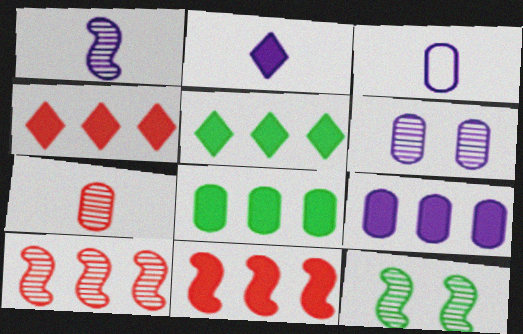[[1, 2, 3], 
[1, 10, 12], 
[3, 4, 12], 
[3, 6, 9], 
[5, 9, 11]]